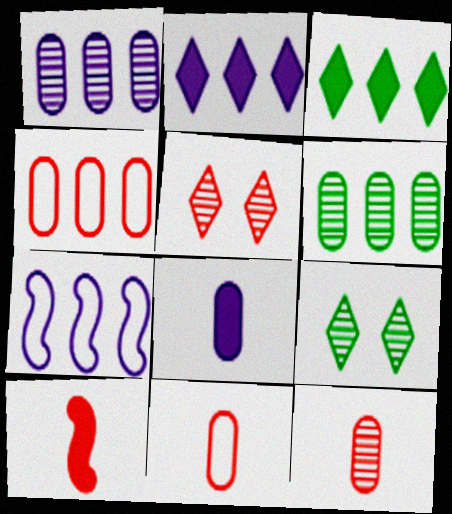[[1, 2, 7], 
[4, 5, 10]]